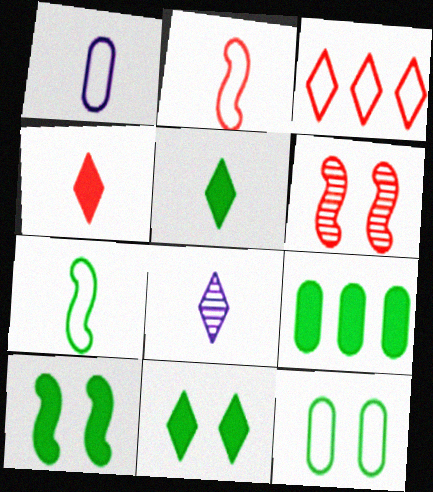[[3, 8, 11], 
[5, 9, 10]]